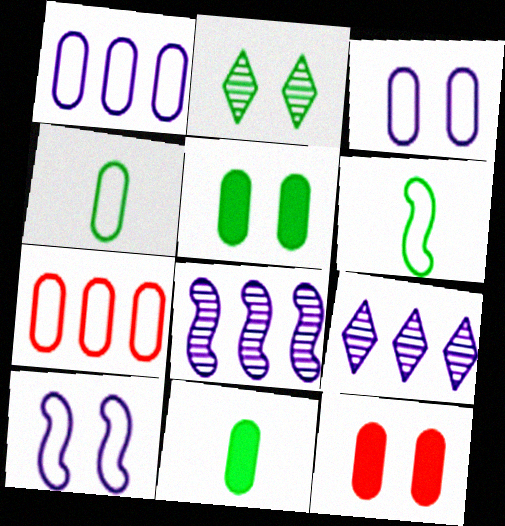[[2, 10, 12], 
[3, 4, 7], 
[6, 9, 12]]